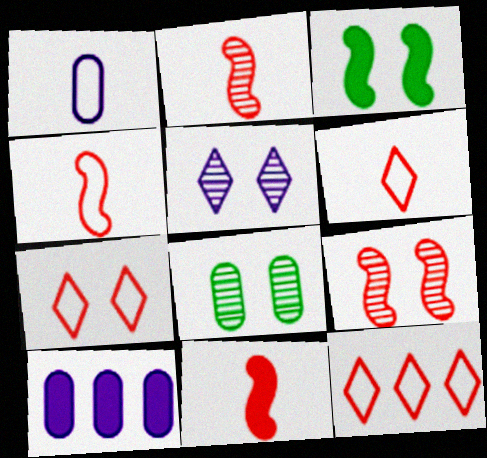[[2, 4, 11], 
[5, 8, 9], 
[6, 7, 12]]